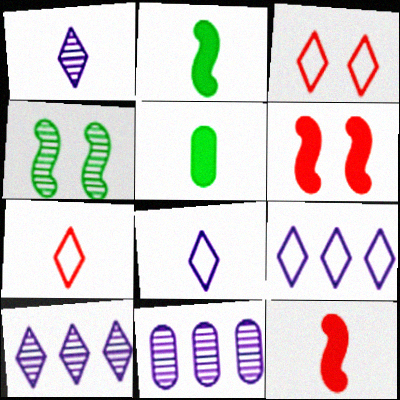[[2, 3, 11]]